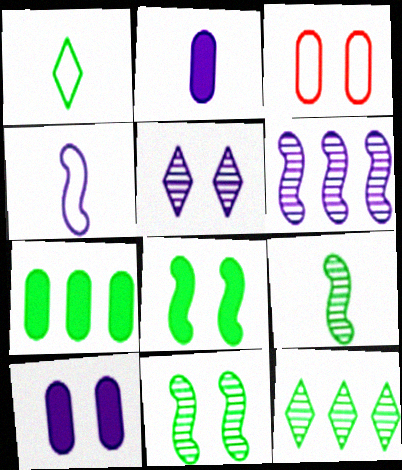[[1, 7, 11], 
[3, 5, 8]]